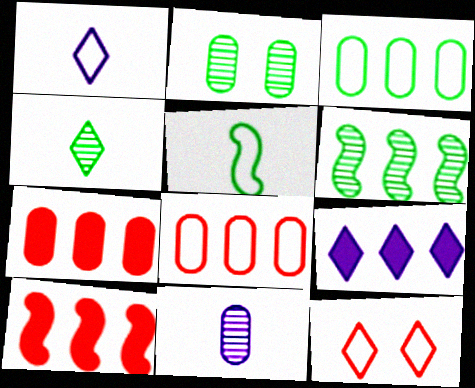[[1, 2, 10], 
[2, 4, 6], 
[4, 9, 12], 
[6, 8, 9]]